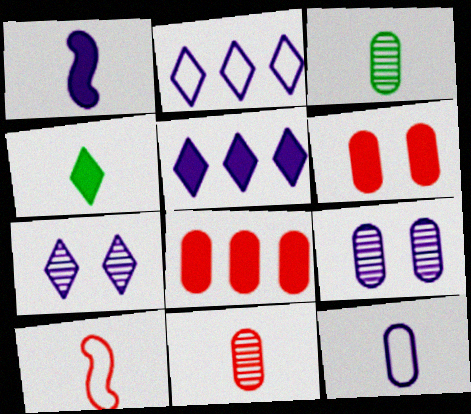[[1, 2, 9]]